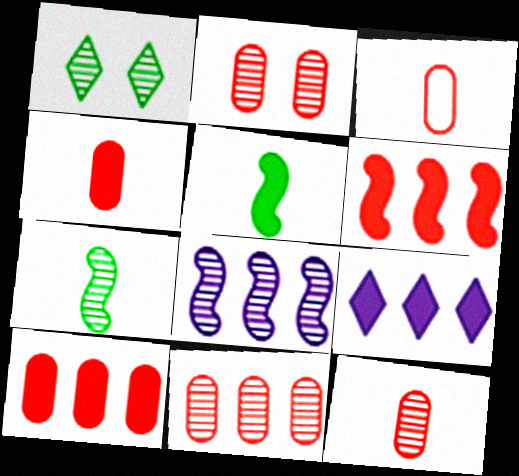[[1, 8, 12], 
[2, 3, 10], 
[2, 11, 12], 
[3, 4, 12]]